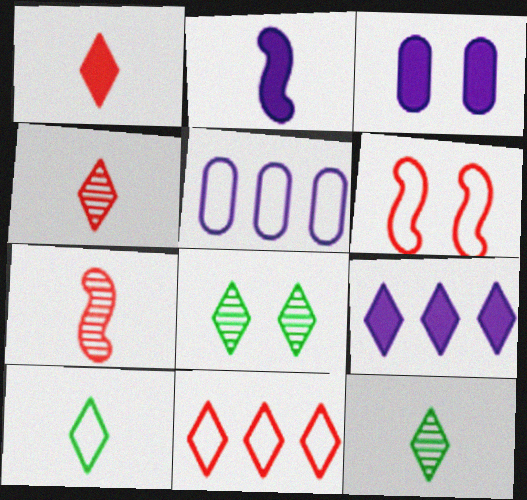[[2, 3, 9], 
[3, 6, 8], 
[5, 6, 10]]